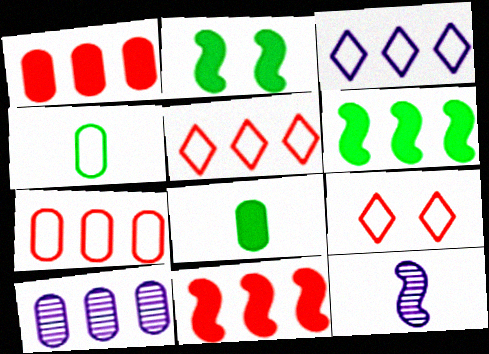[[5, 6, 10]]